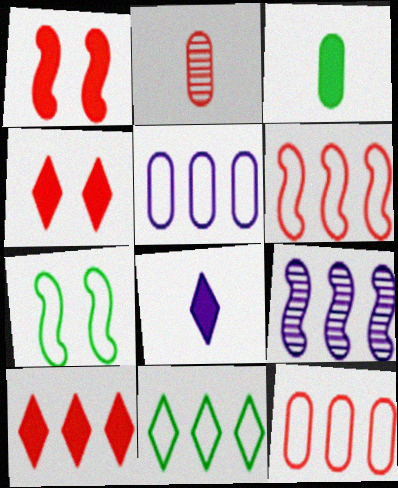[[2, 4, 6], 
[5, 6, 11]]